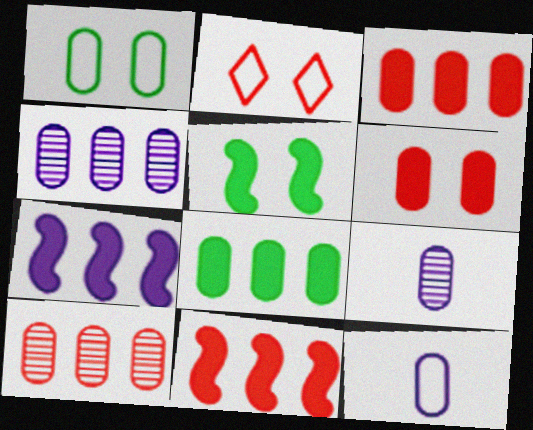[[1, 3, 9]]